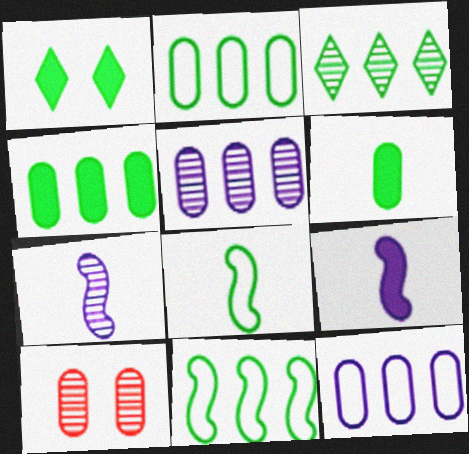[[3, 4, 11], 
[3, 7, 10], 
[6, 10, 12]]